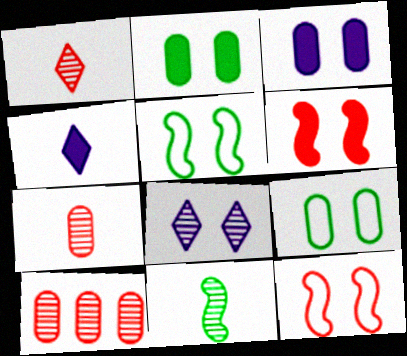[[2, 8, 12], 
[4, 5, 10], 
[6, 8, 9], 
[8, 10, 11]]